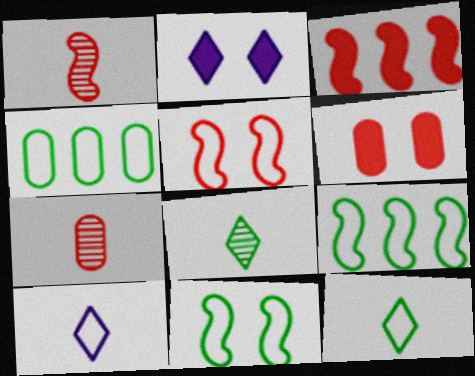[[1, 2, 4], 
[1, 3, 5], 
[2, 7, 9], 
[4, 5, 10], 
[4, 11, 12]]